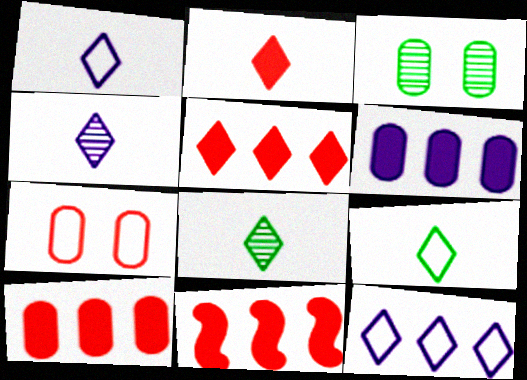[[1, 2, 8], 
[1, 3, 11], 
[2, 4, 9], 
[5, 10, 11]]